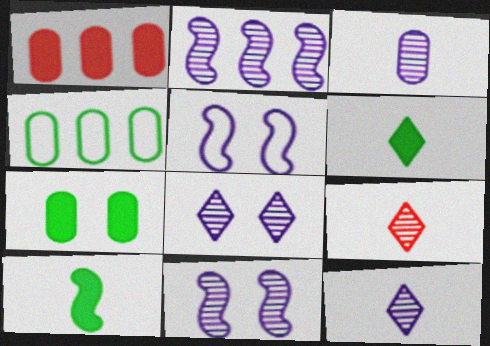[[2, 3, 8]]